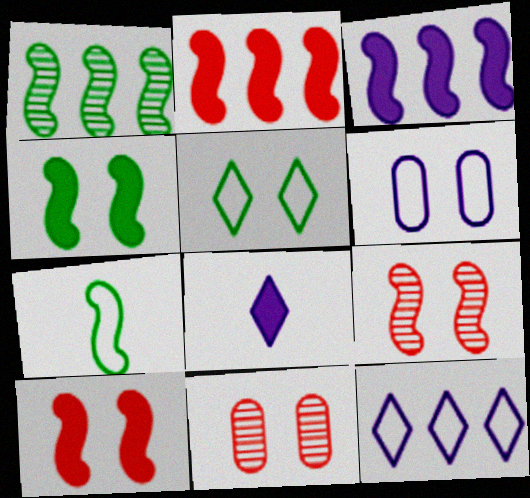[[1, 4, 7], 
[3, 7, 9]]